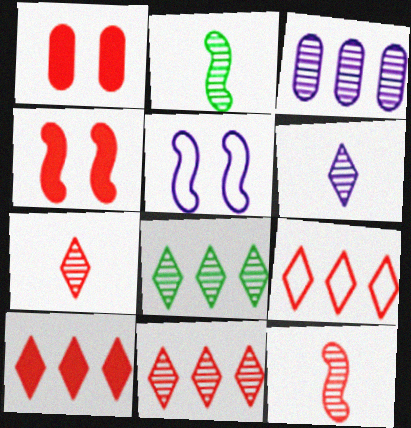[[1, 9, 12], 
[9, 10, 11]]